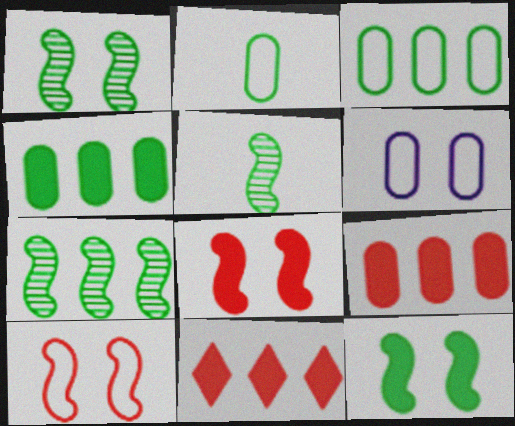[[1, 5, 7], 
[5, 6, 11]]